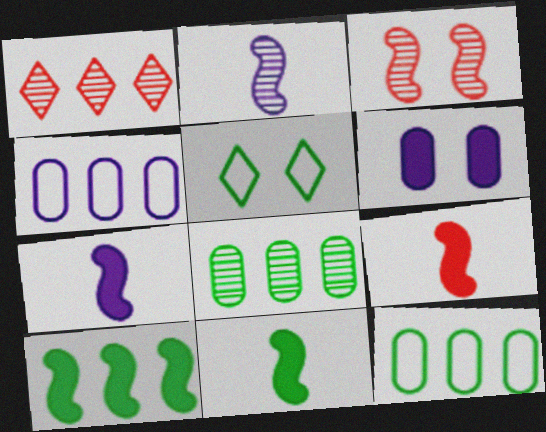[[1, 4, 10], 
[3, 5, 6], 
[5, 8, 11], 
[7, 9, 11]]